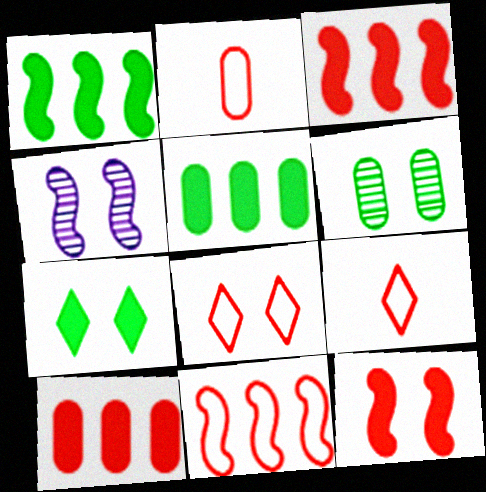[[2, 8, 11], 
[4, 5, 9]]